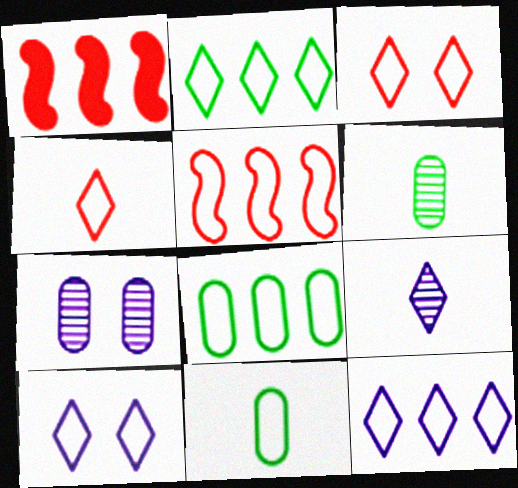[[1, 6, 10], 
[2, 4, 10], 
[5, 8, 12], 
[5, 10, 11]]